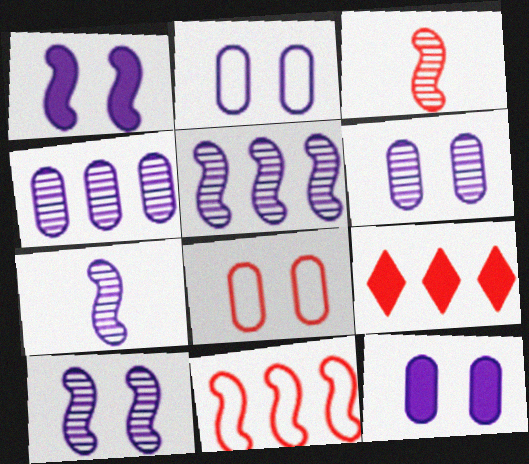[[2, 6, 12], 
[3, 8, 9], 
[5, 7, 10]]